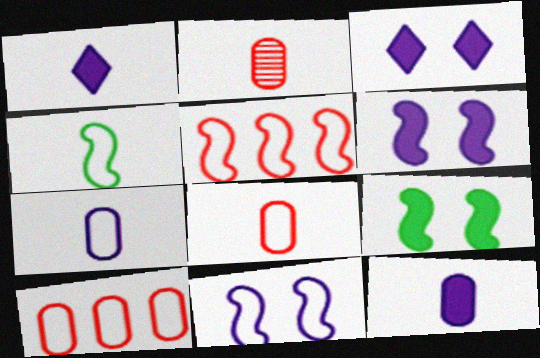[[1, 2, 4], 
[4, 5, 11]]